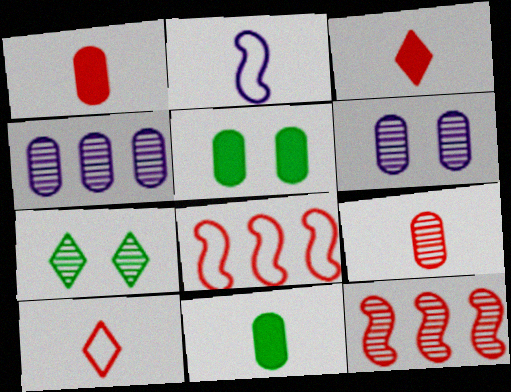[]